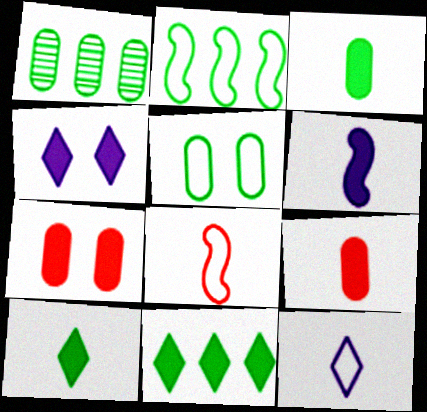[[1, 2, 11], 
[1, 3, 5], 
[1, 4, 8], 
[6, 7, 11], 
[6, 9, 10]]